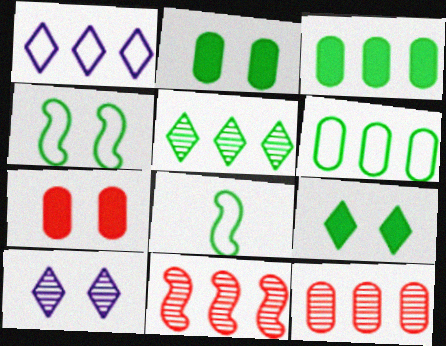[[1, 3, 11], 
[2, 5, 8], 
[4, 7, 10]]